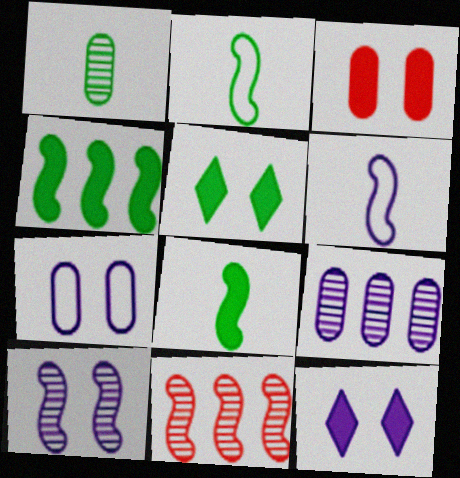[[6, 9, 12], 
[7, 10, 12]]